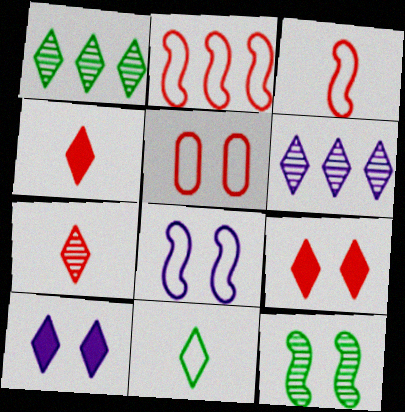[[5, 10, 12], 
[6, 9, 11]]